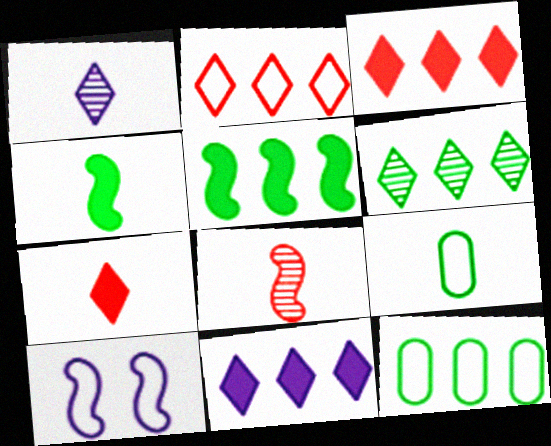[[2, 6, 11], 
[2, 9, 10], 
[5, 6, 12], 
[5, 8, 10]]